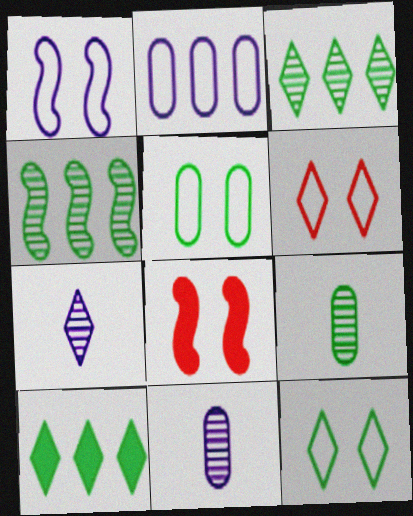[[1, 5, 6], 
[6, 7, 10]]